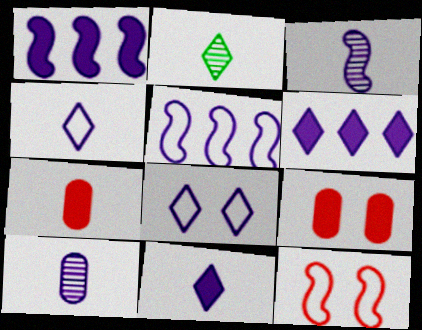[[1, 8, 10], 
[2, 5, 9]]